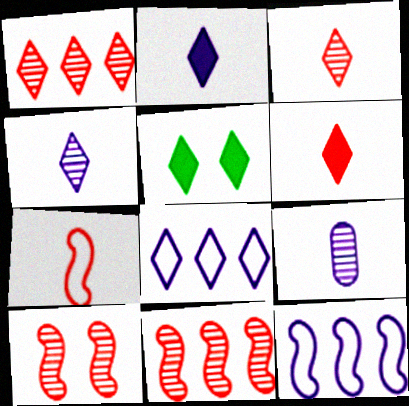[[3, 5, 8]]